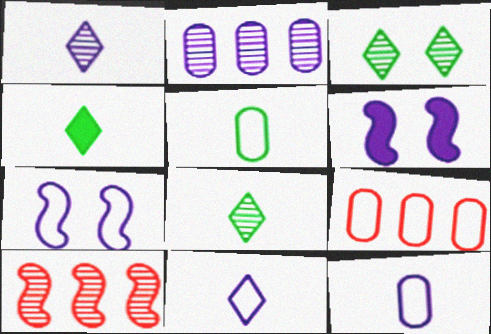[[2, 6, 11], 
[6, 8, 9]]